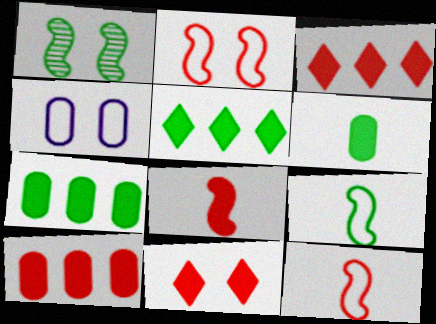[[1, 4, 11], 
[8, 10, 11]]